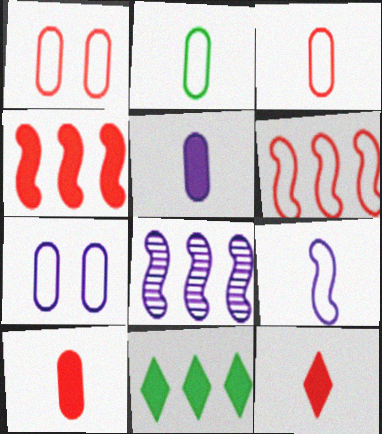[]